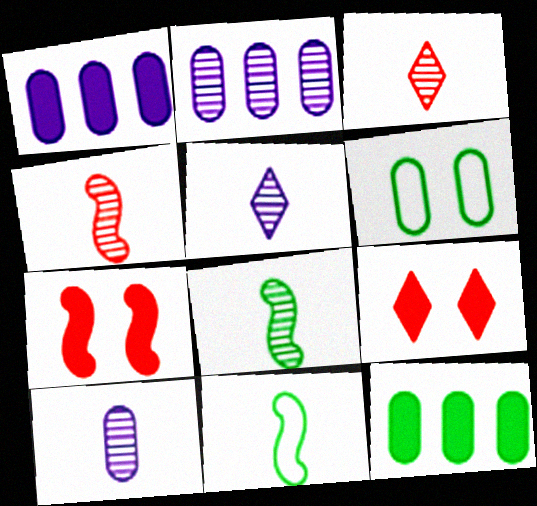[[2, 9, 11], 
[3, 8, 10]]